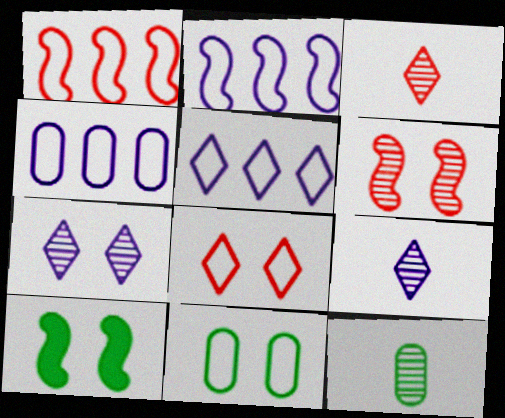[[2, 4, 5], 
[3, 4, 10]]